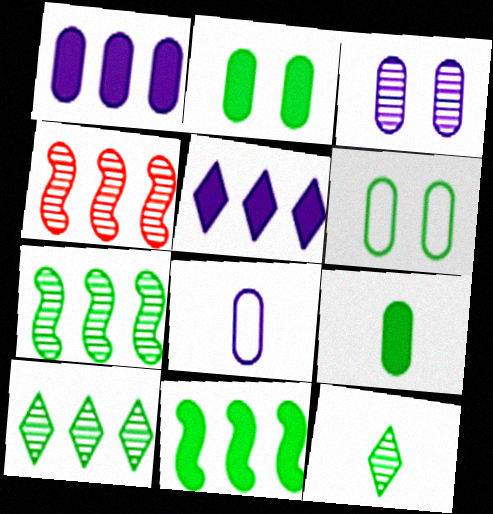[[1, 3, 8], 
[3, 4, 12], 
[6, 11, 12]]